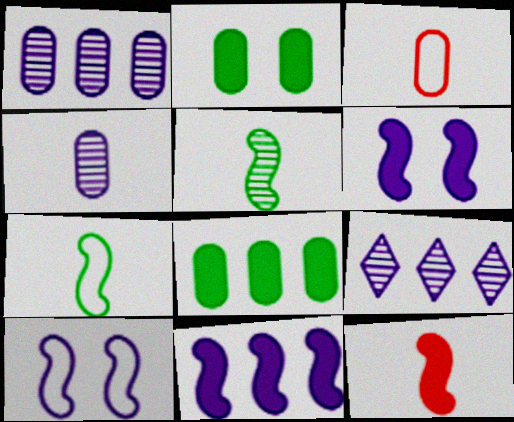[[1, 2, 3]]